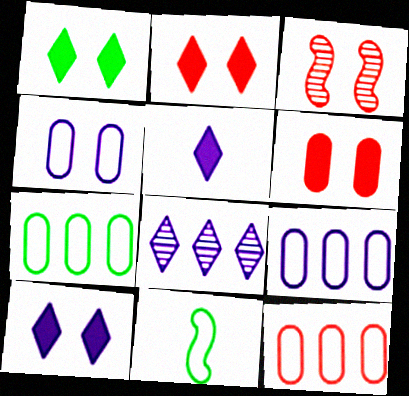[[1, 2, 10], 
[1, 3, 4], 
[3, 5, 7], 
[6, 8, 11], 
[7, 9, 12]]